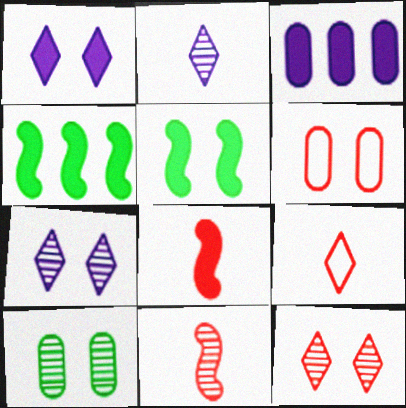[[2, 4, 6], 
[5, 6, 7]]